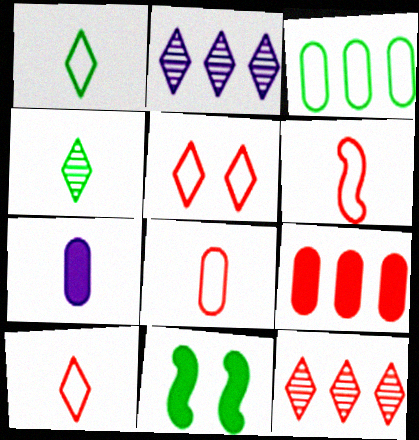[[2, 8, 11], 
[3, 4, 11], 
[4, 6, 7], 
[6, 8, 10]]